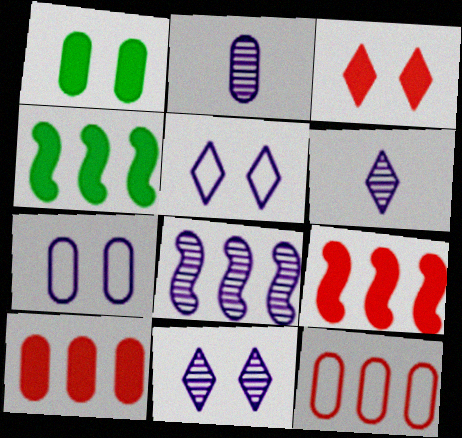[[1, 2, 12], 
[2, 8, 11]]